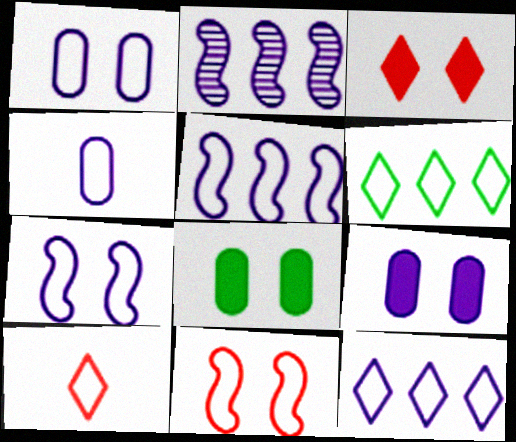[[2, 8, 10], 
[4, 6, 11], 
[4, 7, 12]]